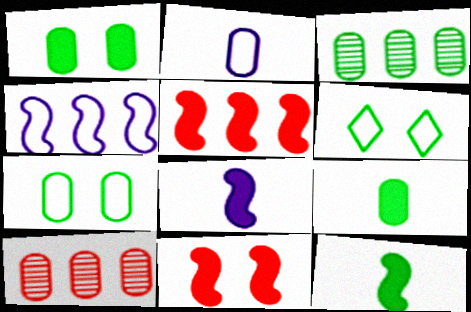[[1, 2, 10], 
[3, 6, 12], 
[3, 7, 9], 
[6, 8, 10]]